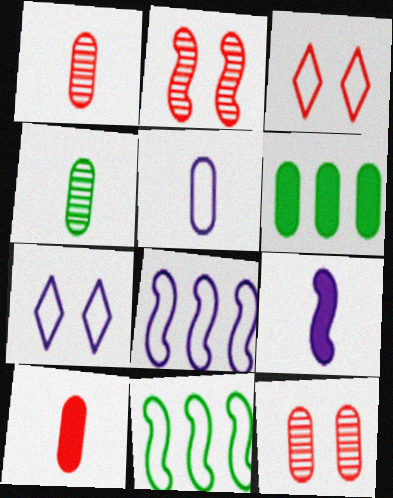[[2, 9, 11], 
[3, 5, 11], 
[4, 5, 10], 
[5, 6, 12], 
[5, 7, 8]]